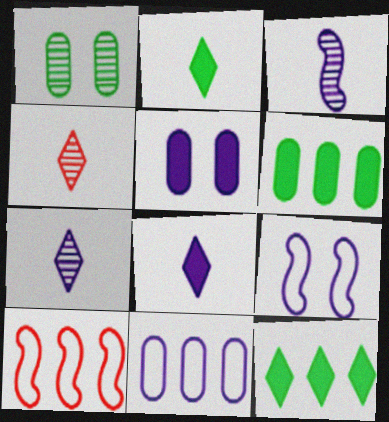[[1, 8, 10], 
[4, 6, 9]]